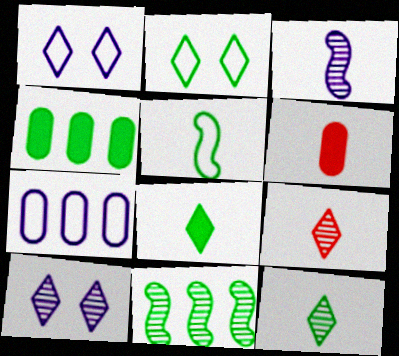[[1, 6, 11]]